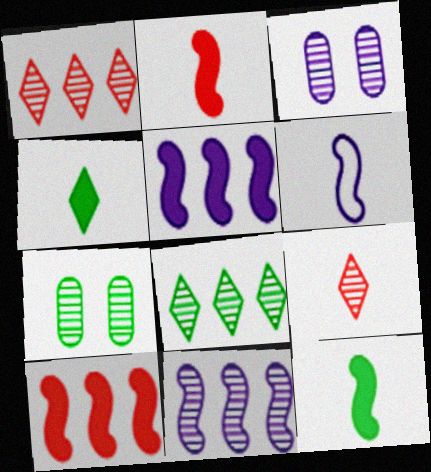[[7, 9, 11]]